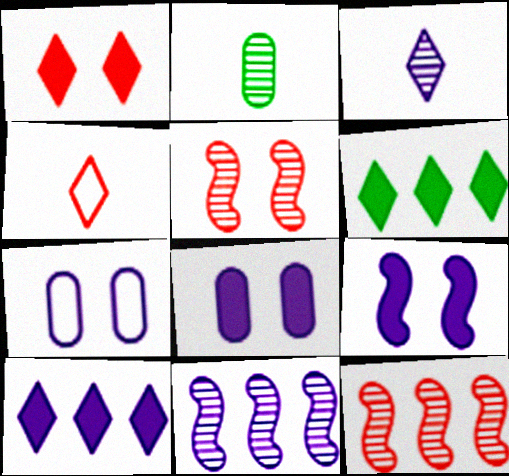[]